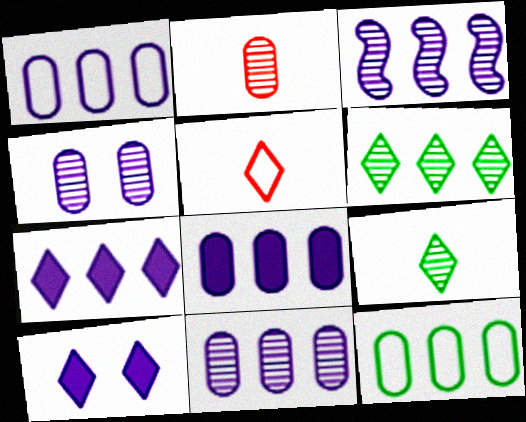[[1, 3, 7], 
[1, 8, 11], 
[5, 6, 10]]